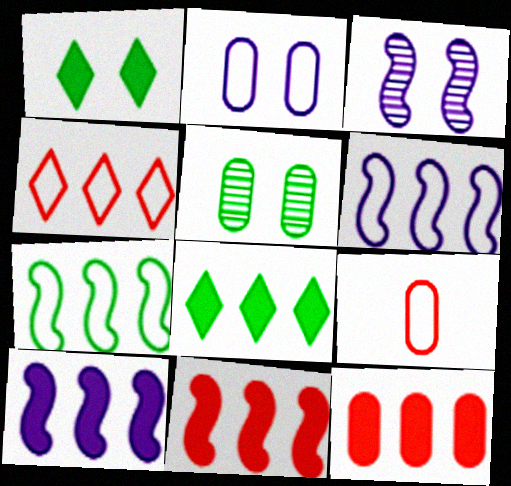[[3, 8, 9], 
[8, 10, 12]]